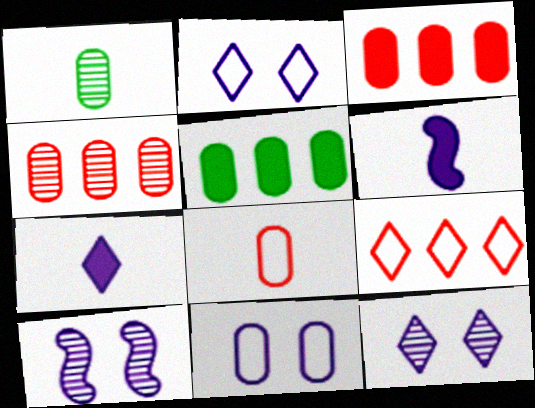[[1, 3, 11]]